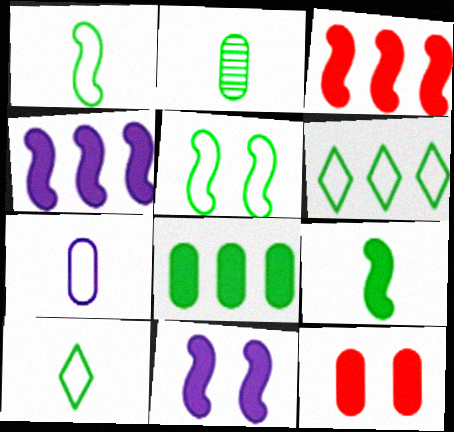[[2, 9, 10], 
[3, 9, 11]]